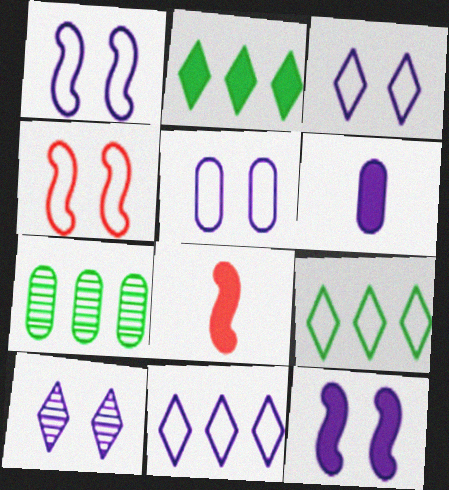[[1, 3, 5], 
[3, 7, 8], 
[5, 10, 12]]